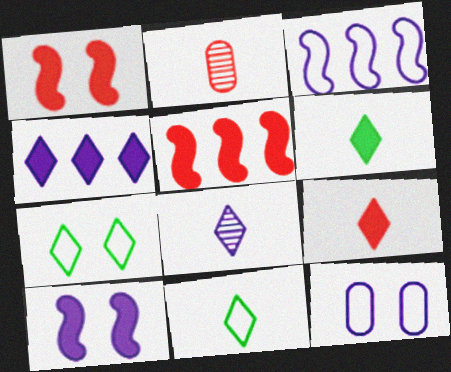[[8, 9, 11]]